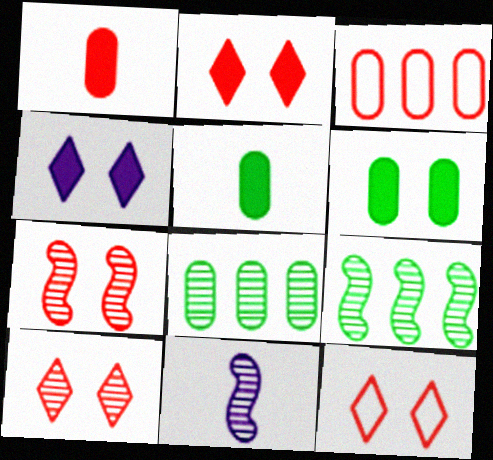[[2, 10, 12], 
[7, 9, 11], 
[8, 10, 11]]